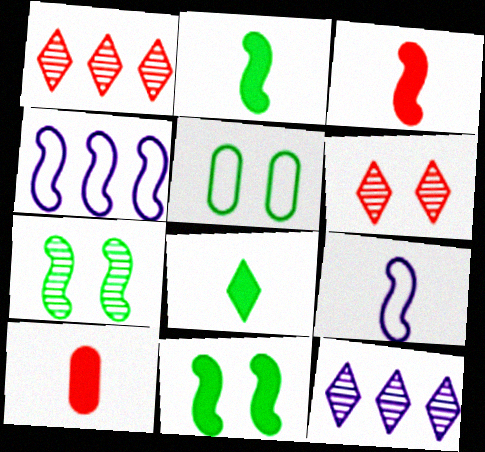[[3, 4, 7], 
[3, 5, 12]]